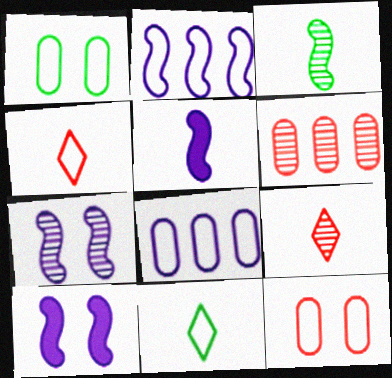[[1, 2, 4], 
[2, 5, 7], 
[2, 11, 12], 
[6, 10, 11]]